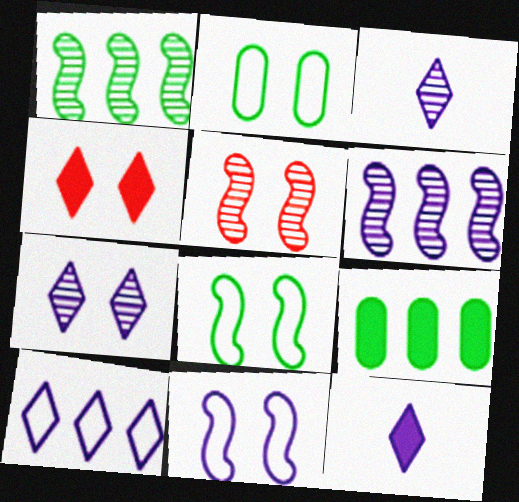[[7, 10, 12]]